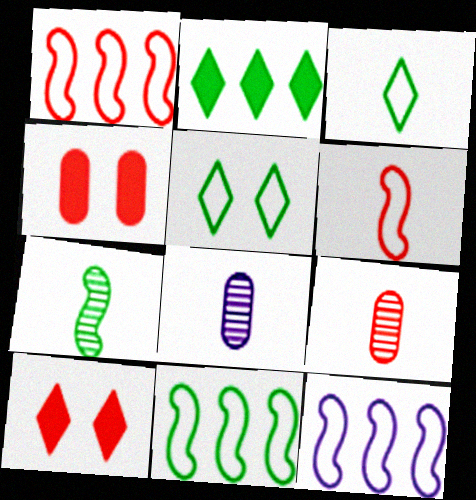[[1, 9, 10], 
[1, 11, 12], 
[8, 10, 11]]